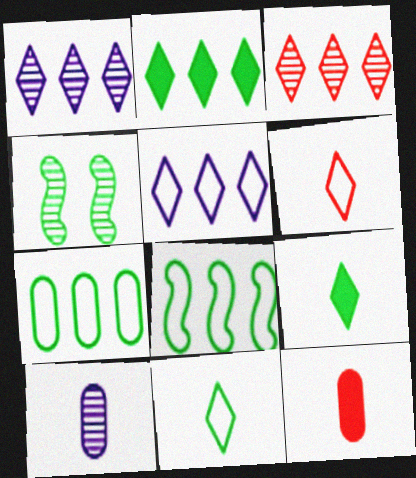[[2, 3, 5], 
[3, 4, 10], 
[4, 5, 12], 
[4, 7, 9]]